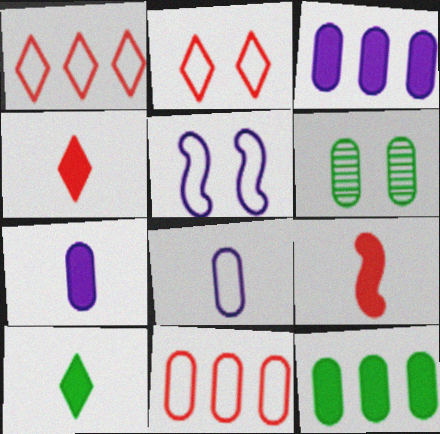[[6, 7, 11], 
[7, 9, 10]]